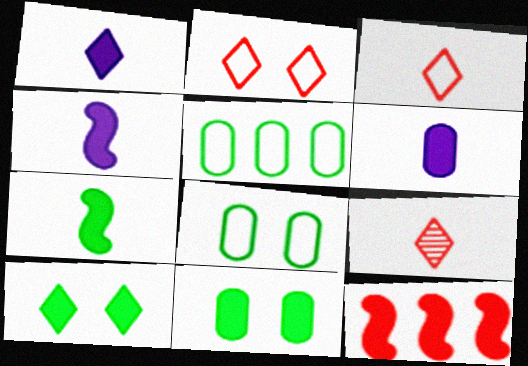[[1, 4, 6], 
[1, 11, 12], 
[6, 10, 12]]